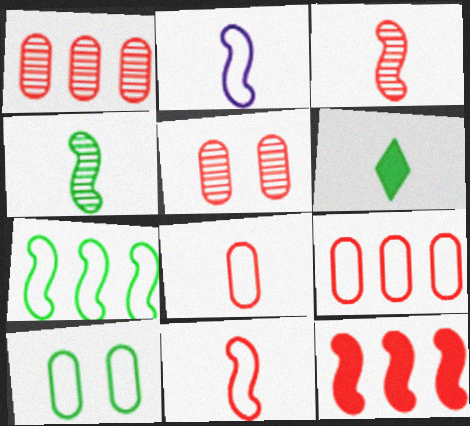[]